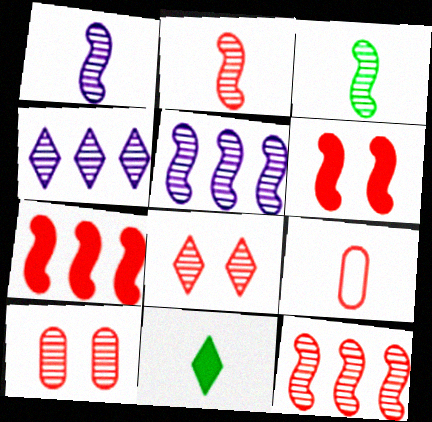[[1, 2, 3], 
[1, 9, 11], 
[3, 4, 10], 
[7, 8, 9]]